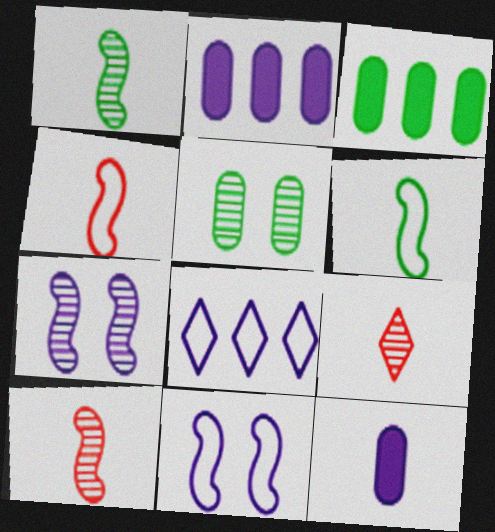[[3, 9, 11], 
[6, 9, 12], 
[7, 8, 12]]